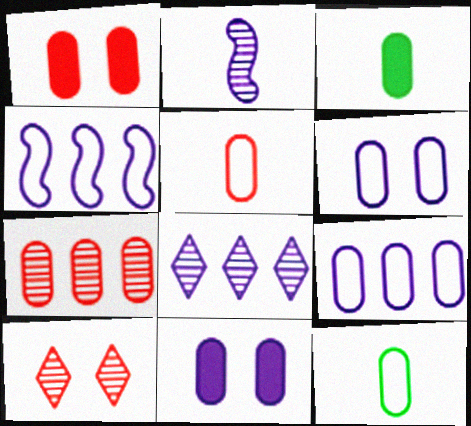[[1, 5, 7], 
[3, 4, 10], 
[3, 6, 7], 
[7, 11, 12]]